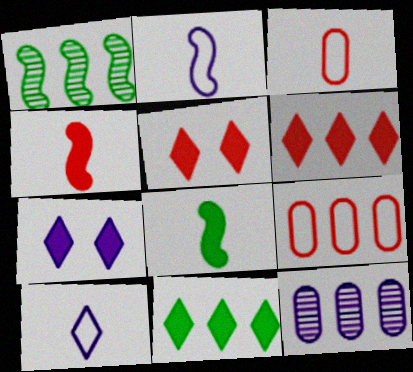[[1, 3, 7], 
[2, 7, 12]]